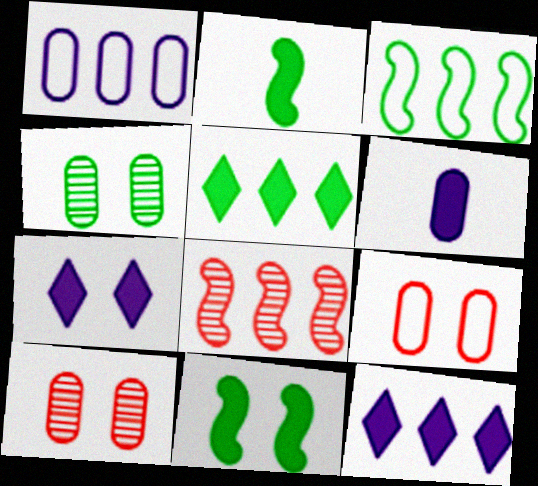[[1, 5, 8]]